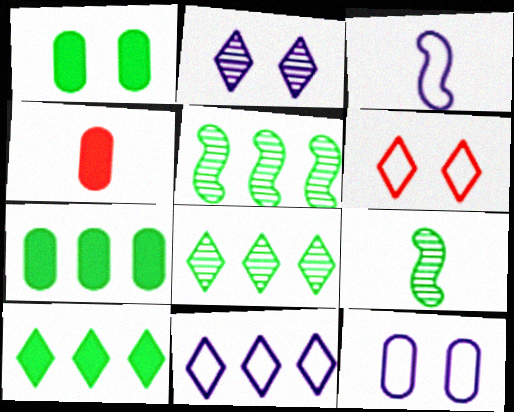[[3, 11, 12]]